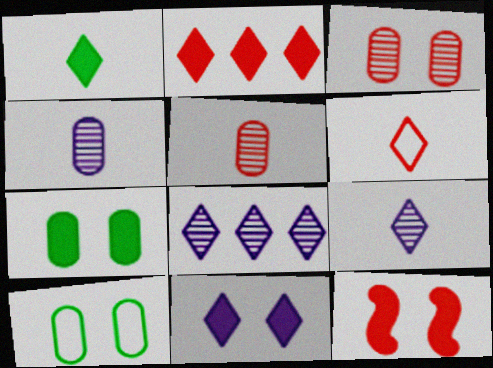[[1, 2, 11], 
[1, 6, 9], 
[7, 11, 12]]